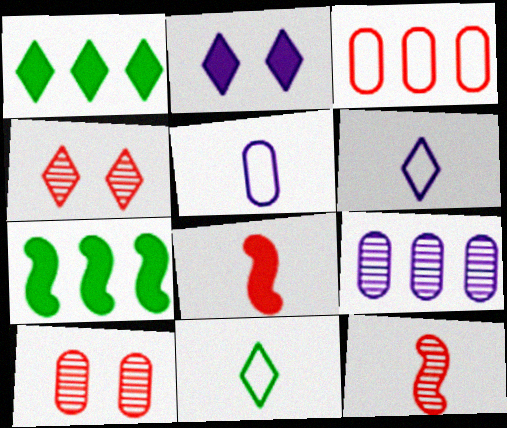[[1, 4, 6], 
[3, 4, 8], 
[4, 5, 7], 
[6, 7, 10]]